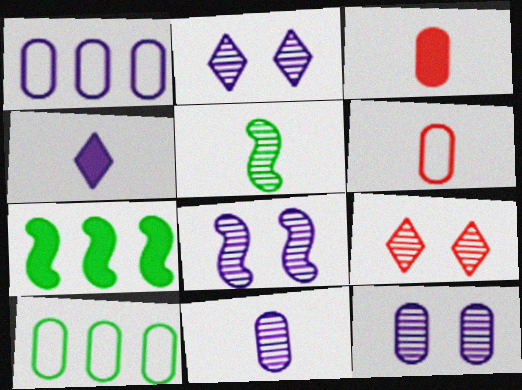[[1, 4, 8], 
[2, 6, 7], 
[2, 8, 12], 
[3, 10, 12], 
[4, 5, 6]]